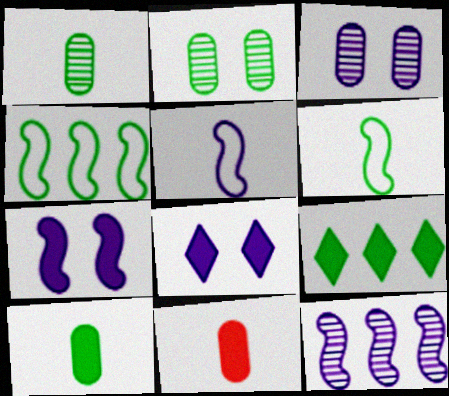[[2, 6, 9], 
[5, 7, 12], 
[7, 9, 11]]